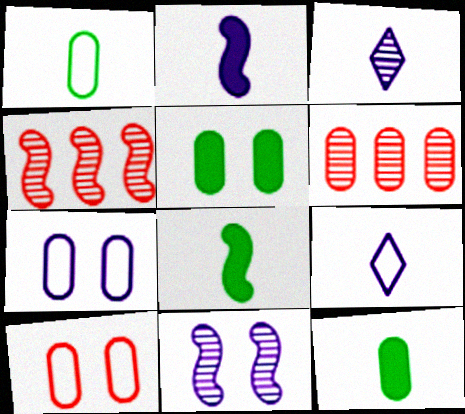[[4, 5, 9], 
[6, 7, 12]]